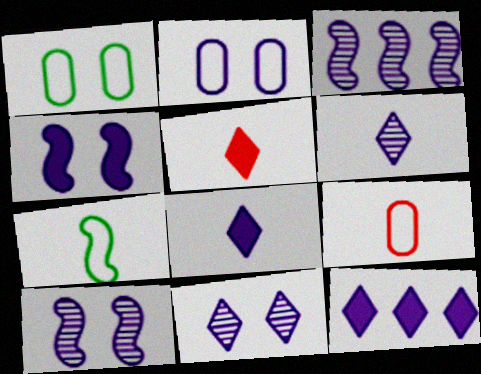[[1, 3, 5], 
[2, 3, 8], 
[2, 4, 11]]